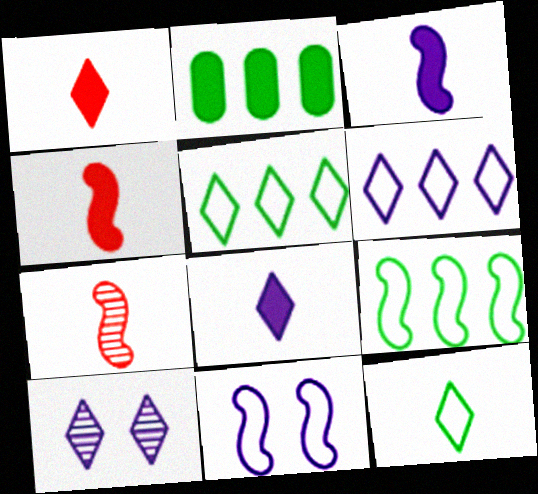[[1, 5, 10], 
[6, 8, 10]]